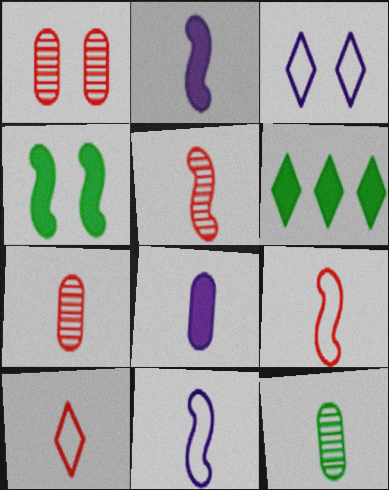[[1, 3, 4], 
[1, 6, 11], 
[2, 10, 12]]